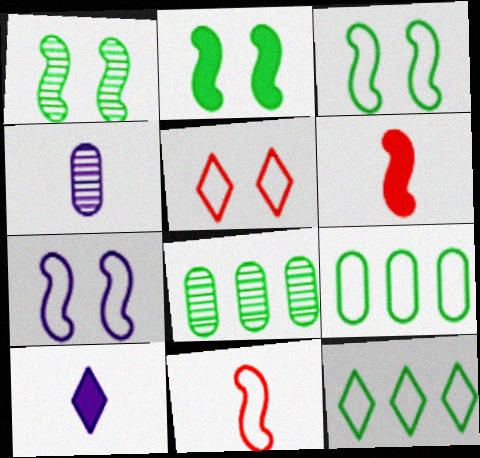[[1, 2, 3]]